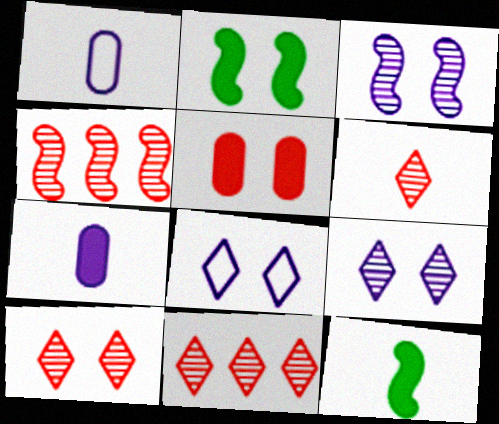[[1, 2, 11], 
[1, 6, 12], 
[6, 10, 11]]